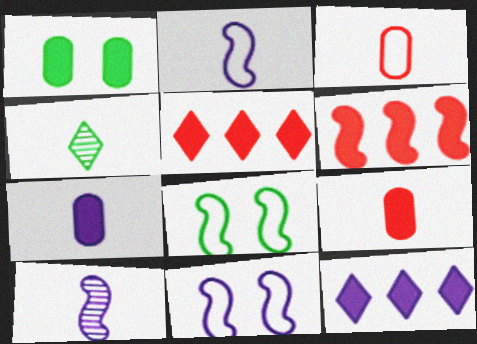[[2, 4, 9], 
[6, 8, 10]]